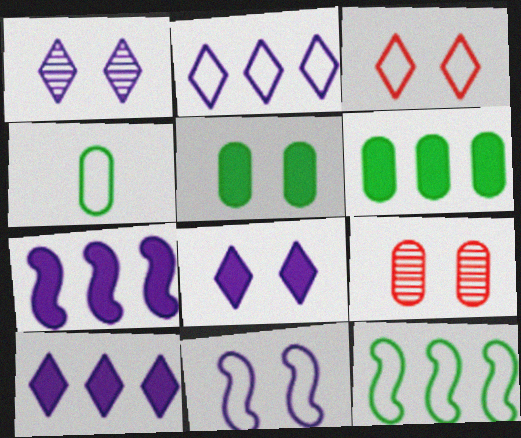[]